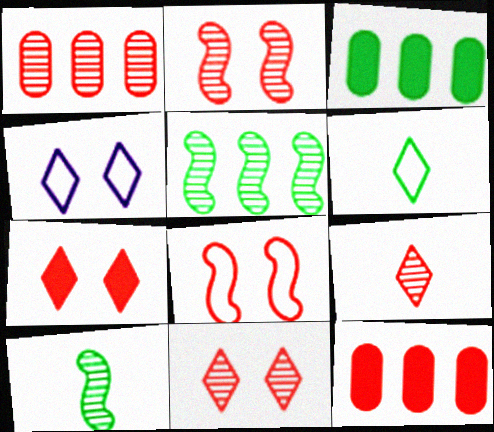[[1, 2, 9], 
[4, 10, 12], 
[8, 9, 12]]